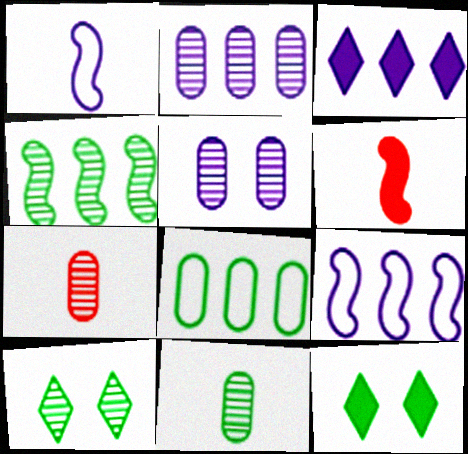[[1, 3, 5], 
[2, 3, 9], 
[4, 10, 11], 
[7, 9, 12]]